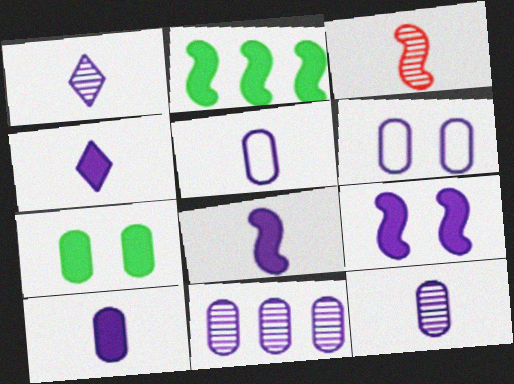[[1, 5, 8], 
[4, 8, 10], 
[5, 10, 12], 
[6, 10, 11]]